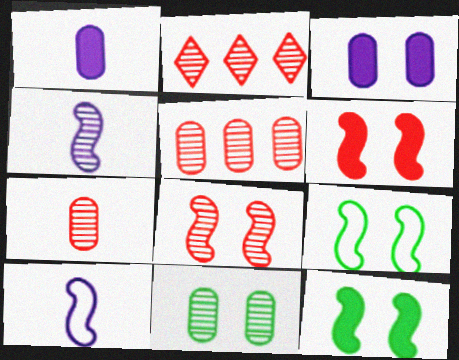[[1, 2, 9], 
[2, 4, 11], 
[2, 7, 8]]